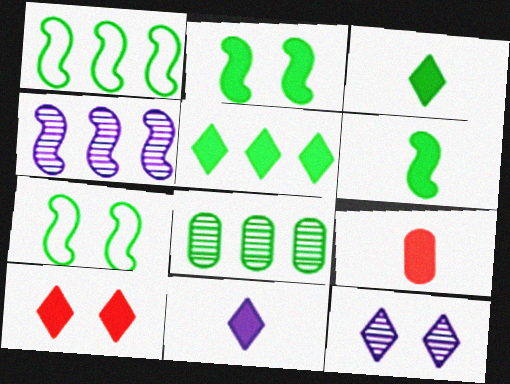[[1, 5, 8], 
[1, 9, 12], 
[3, 7, 8], 
[5, 10, 11], 
[6, 9, 11]]